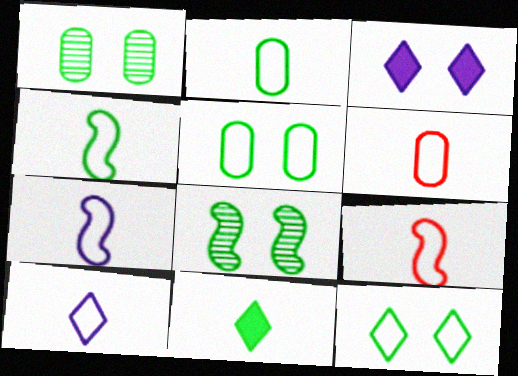[[2, 9, 10], 
[4, 6, 10], 
[4, 7, 9]]